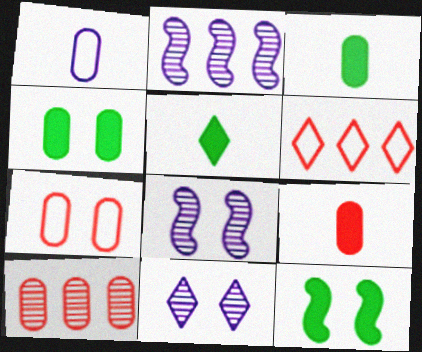[[1, 4, 10], 
[2, 5, 7], 
[3, 6, 8], 
[5, 6, 11], 
[7, 9, 10], 
[7, 11, 12]]